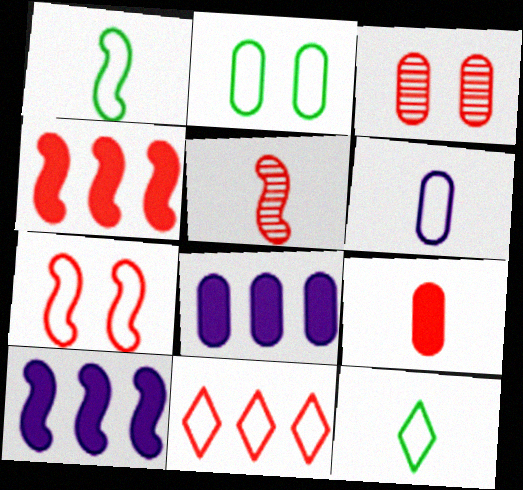[[3, 10, 12], 
[4, 5, 7]]